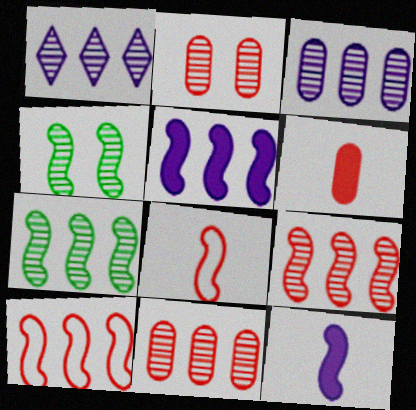[[1, 7, 11], 
[4, 5, 8], 
[4, 10, 12], 
[5, 7, 10]]